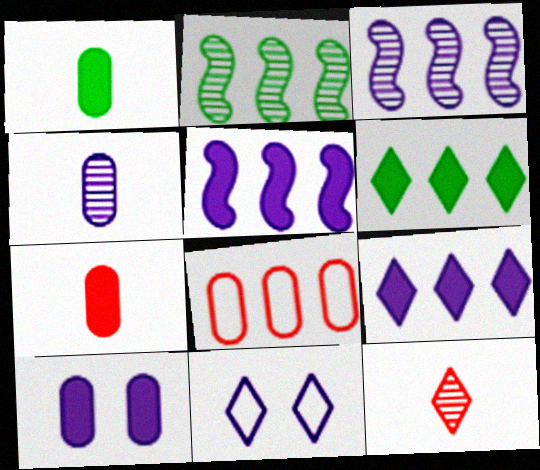[[2, 7, 11], 
[2, 8, 9], 
[3, 6, 8], 
[4, 5, 11], 
[6, 11, 12]]